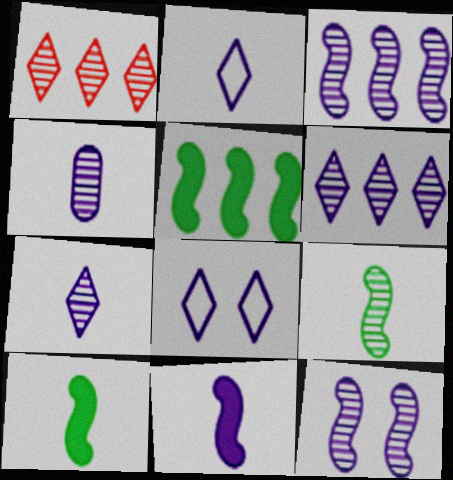[[2, 4, 11], 
[4, 6, 12]]